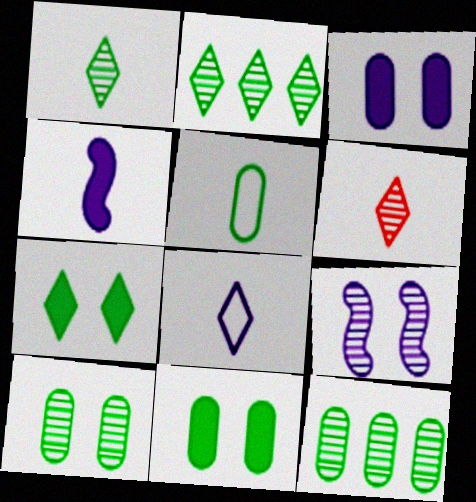[[4, 5, 6], 
[5, 11, 12], 
[6, 9, 12]]